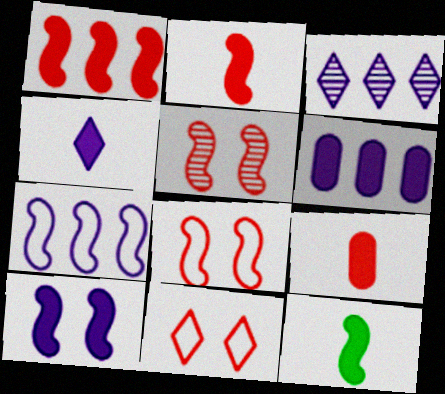[[1, 10, 12], 
[3, 6, 7], 
[4, 6, 10], 
[4, 9, 12], 
[5, 7, 12]]